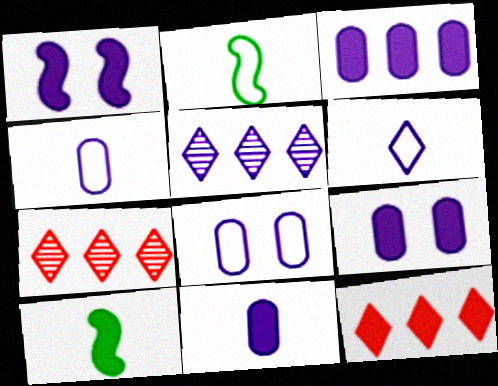[[1, 4, 5], 
[2, 7, 9], 
[3, 9, 11], 
[7, 8, 10], 
[9, 10, 12]]